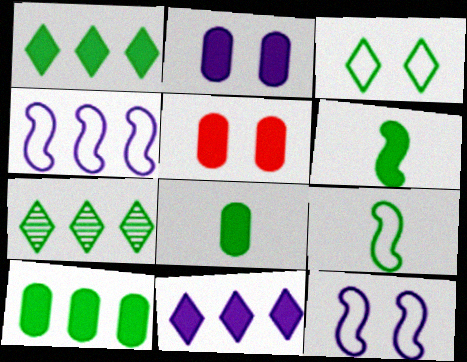[[5, 6, 11]]